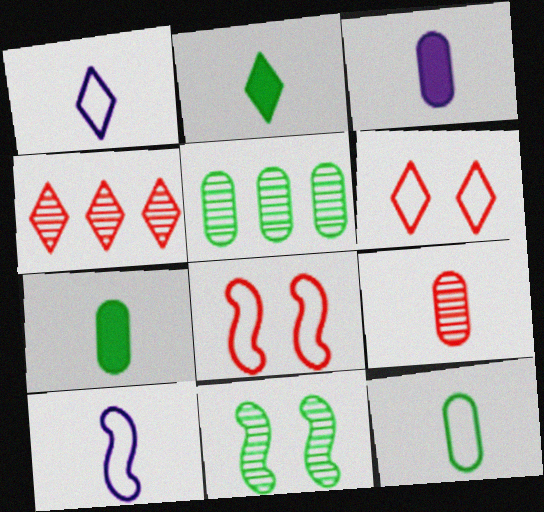[[2, 9, 10], 
[3, 9, 12]]